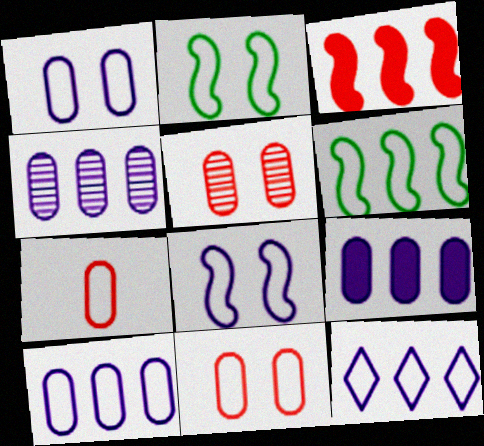[[2, 7, 12], 
[4, 9, 10]]